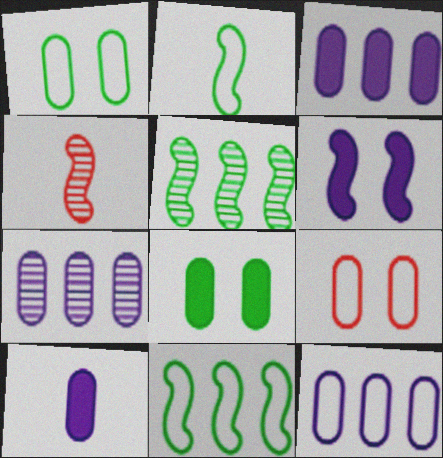[[3, 7, 12], 
[4, 6, 11]]